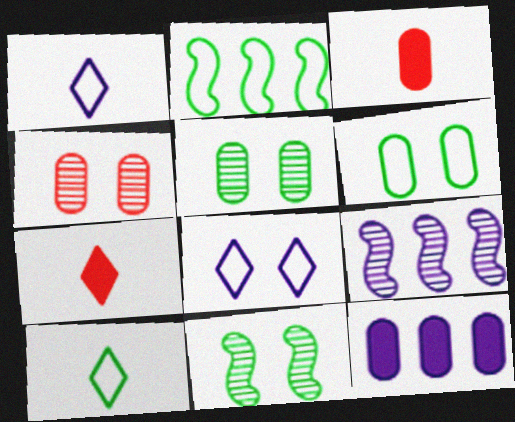[[2, 6, 10], 
[6, 7, 9]]